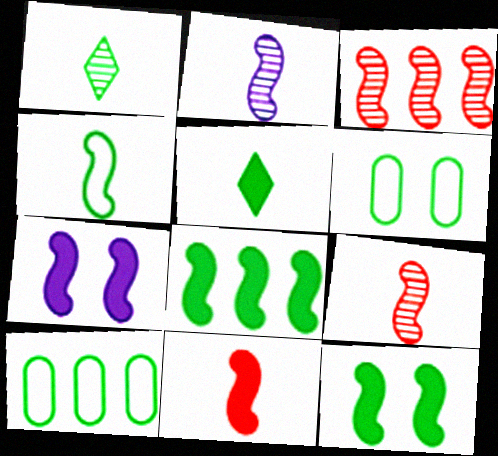[[1, 6, 8], 
[1, 10, 12], 
[2, 4, 11], 
[3, 4, 7], 
[7, 8, 11]]